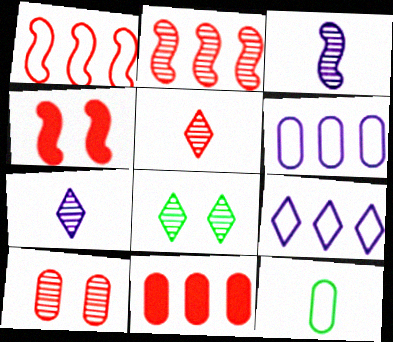[[2, 5, 10]]